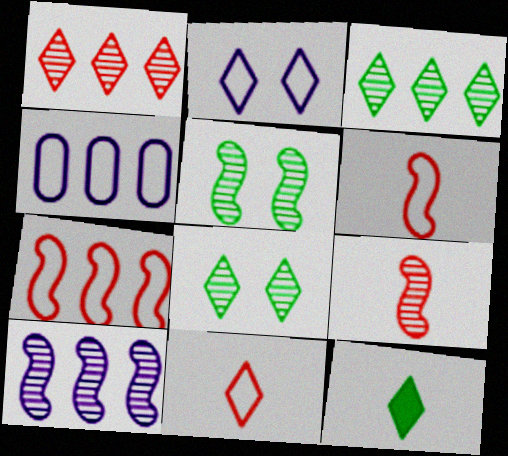[[1, 2, 12], 
[5, 9, 10]]